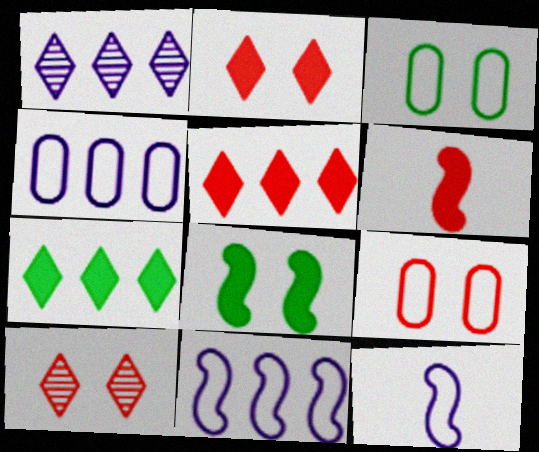[[1, 3, 6]]